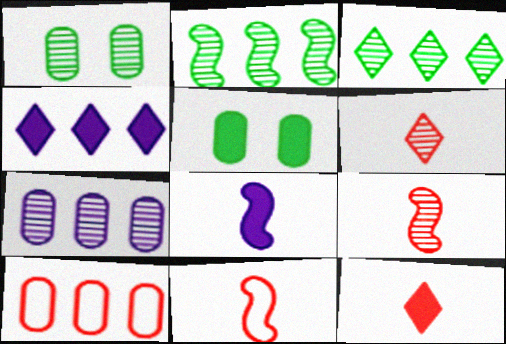[[1, 4, 11], 
[2, 4, 10]]